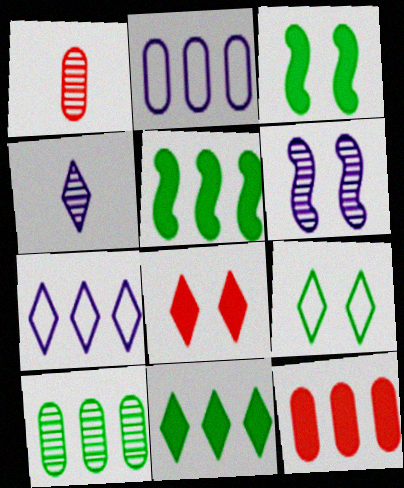[[1, 3, 7], 
[2, 10, 12]]